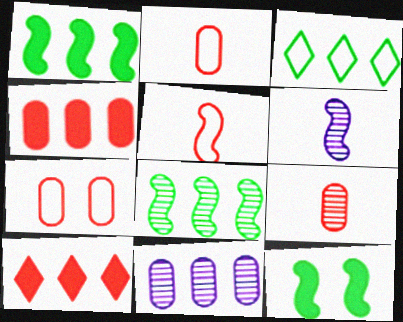[[4, 7, 9]]